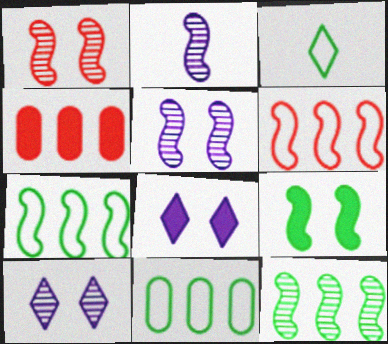[[1, 2, 12], 
[2, 6, 9], 
[3, 4, 5]]